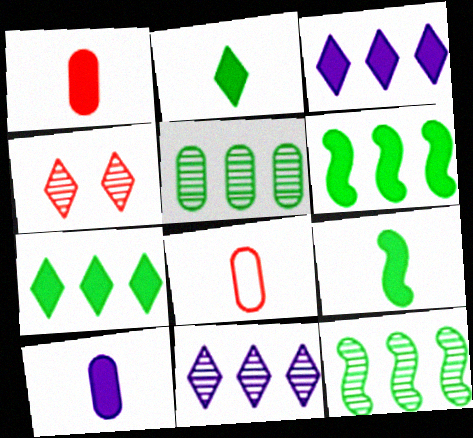[]